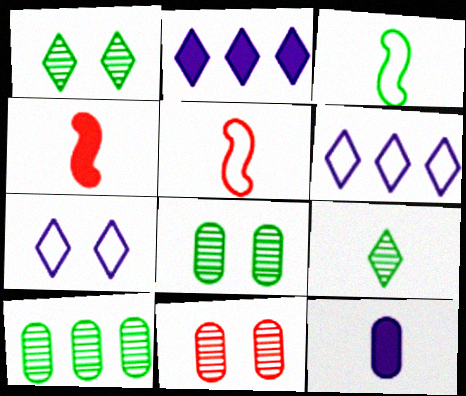[[2, 3, 11], 
[2, 5, 8], 
[4, 6, 8], 
[4, 7, 10], 
[5, 9, 12]]